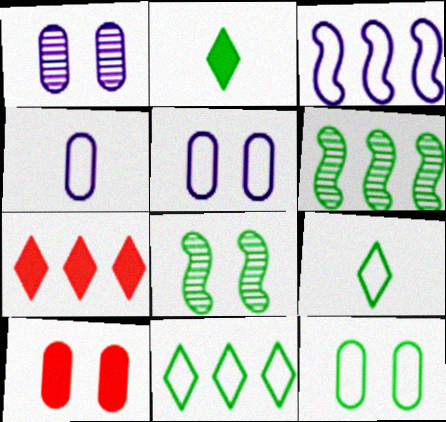[[1, 10, 12], 
[2, 6, 12], 
[4, 7, 8]]